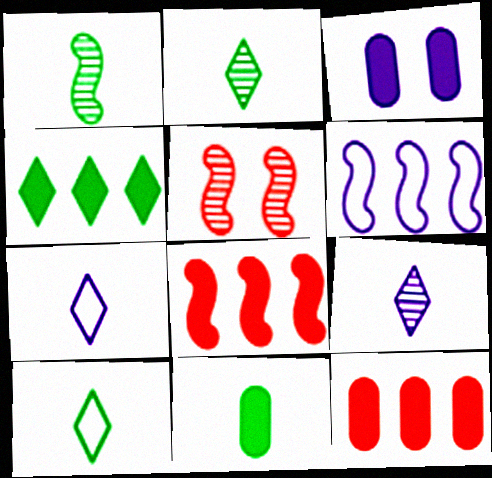[[1, 10, 11], 
[3, 6, 9], 
[3, 11, 12]]